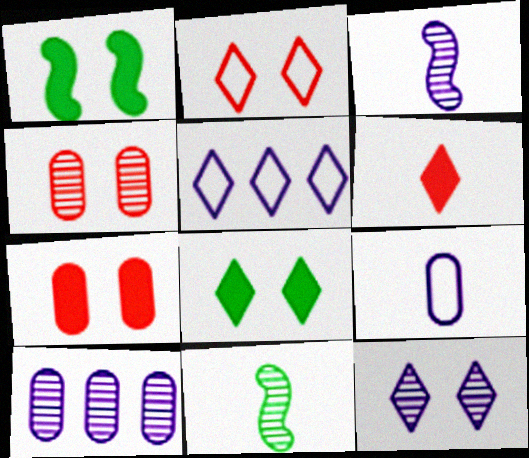[[2, 8, 12], 
[3, 10, 12], 
[5, 7, 11], 
[6, 9, 11]]